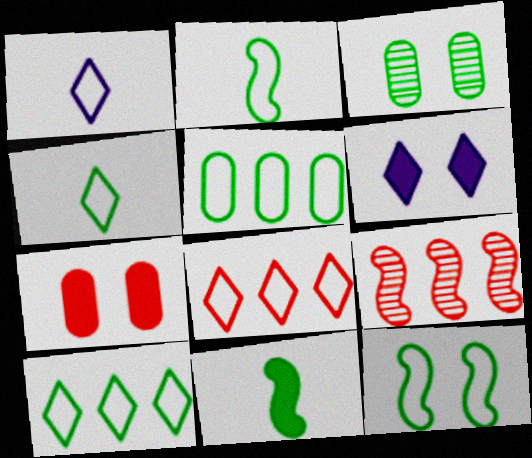[[3, 10, 11], 
[4, 5, 12]]